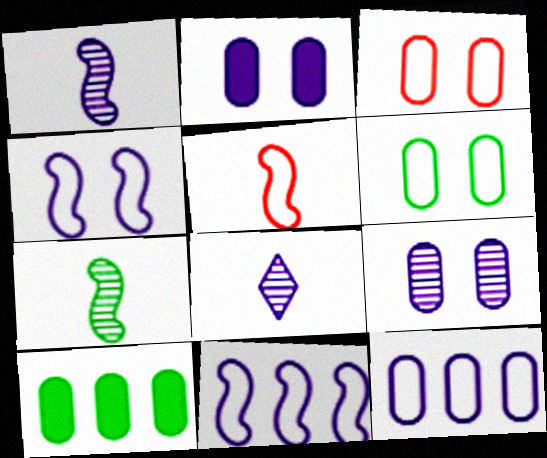[[2, 8, 11]]